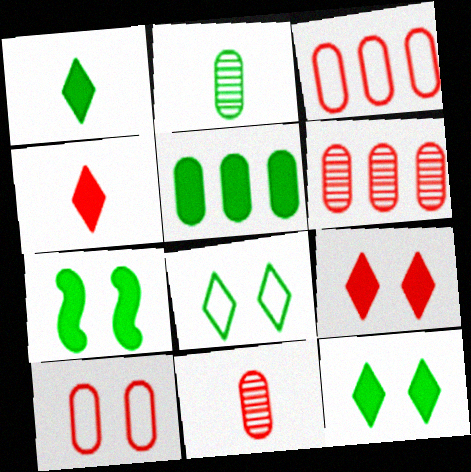[[1, 5, 7]]